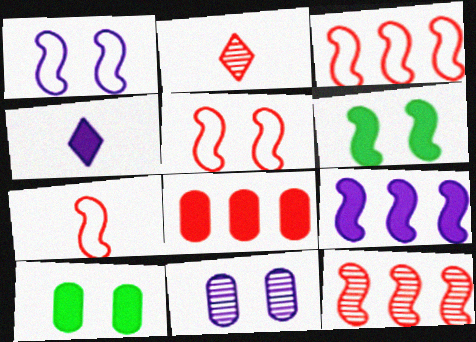[[2, 5, 8], 
[3, 5, 7], 
[4, 6, 8]]